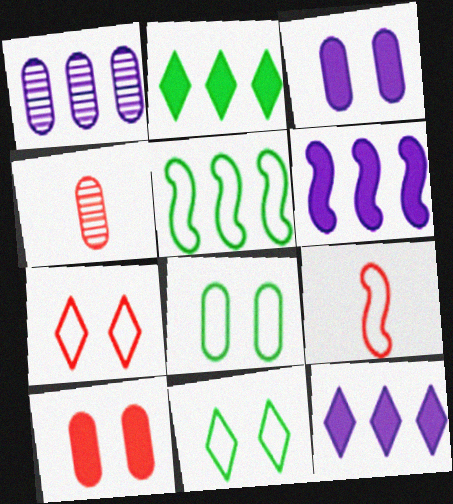[[4, 6, 11]]